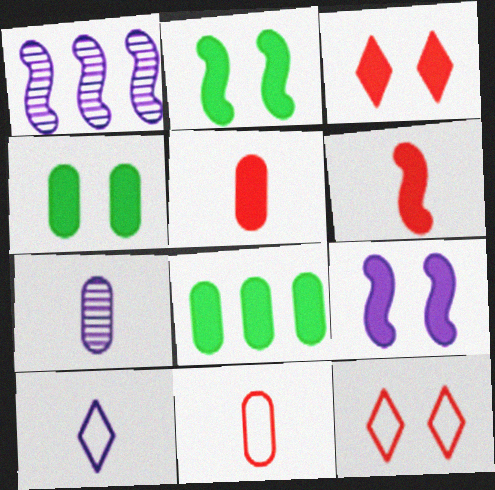[[3, 4, 9]]